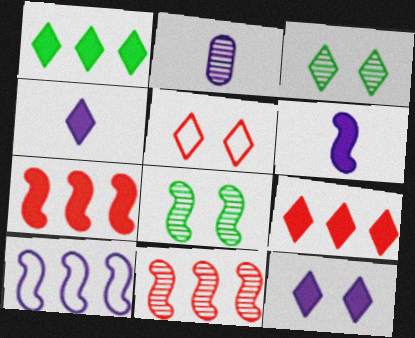[[2, 3, 11], 
[2, 10, 12], 
[3, 5, 12]]